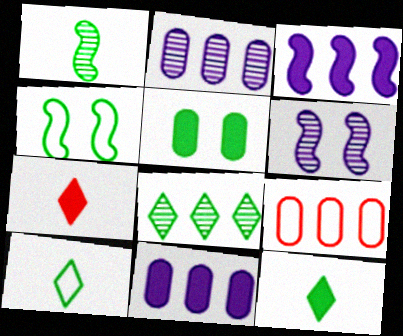[[2, 4, 7], 
[3, 5, 7], 
[3, 8, 9], 
[6, 9, 12]]